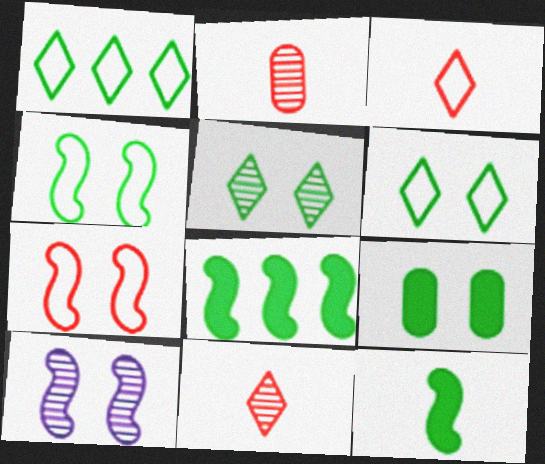[[4, 5, 9]]